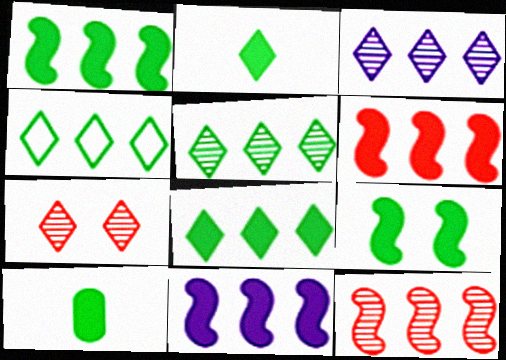[[1, 6, 11], 
[4, 5, 8], 
[8, 9, 10]]